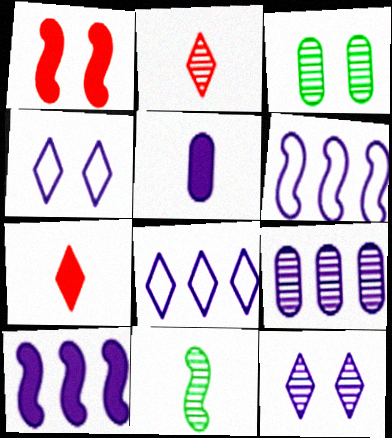[[1, 3, 4], 
[1, 6, 11], 
[3, 6, 7], 
[5, 6, 12], 
[8, 9, 10]]